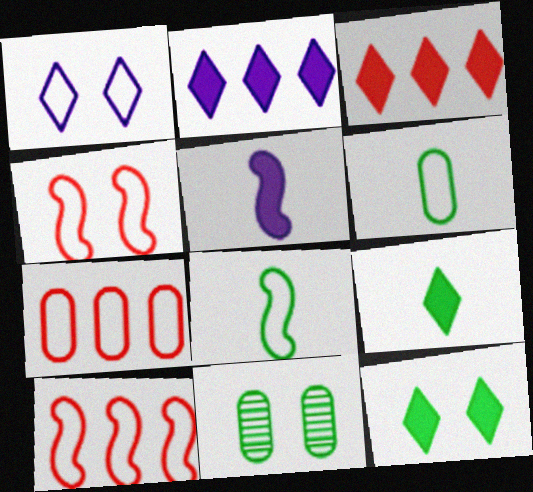[[1, 6, 10], 
[1, 7, 8]]